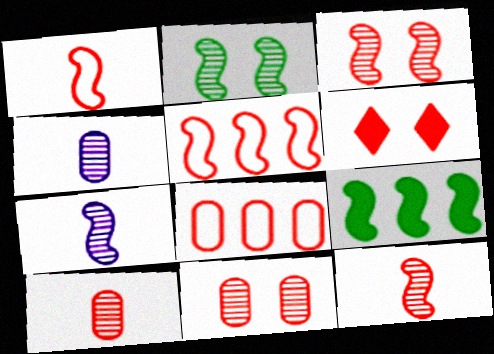[[5, 6, 10], 
[6, 8, 12]]